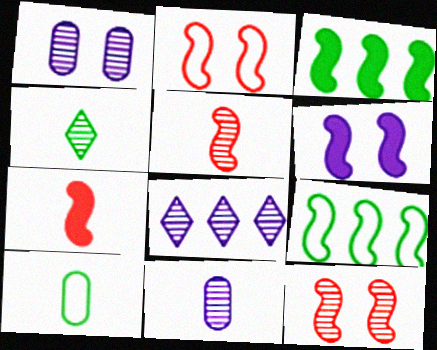[[3, 6, 7], 
[4, 5, 11], 
[5, 6, 9]]